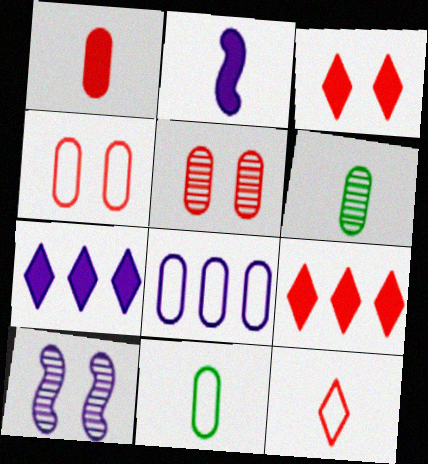[[2, 6, 12], 
[4, 8, 11], 
[9, 10, 11]]